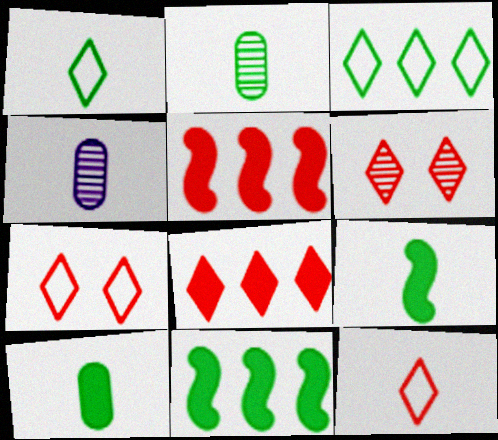[[1, 2, 9], 
[4, 7, 11], 
[4, 9, 12], 
[6, 8, 12]]